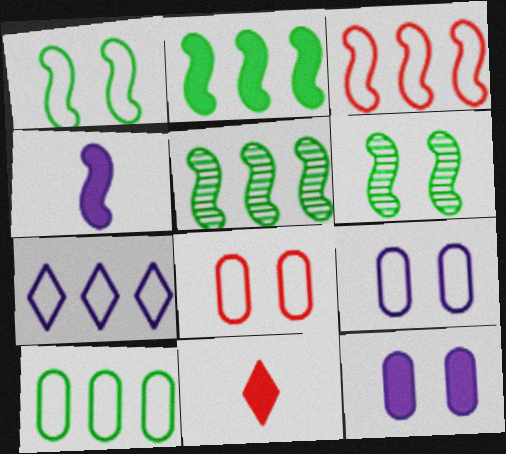[[2, 11, 12], 
[3, 4, 6], 
[3, 7, 10], 
[5, 9, 11]]